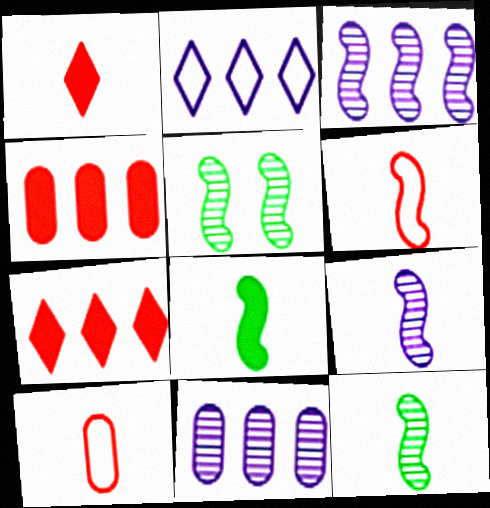[[6, 8, 9]]